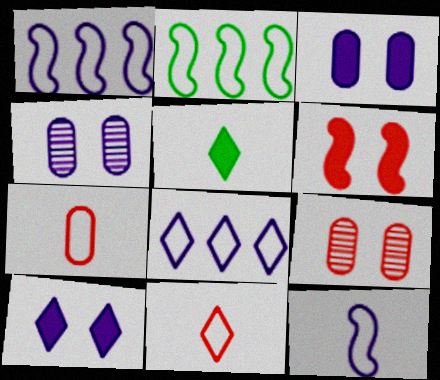[[1, 5, 9]]